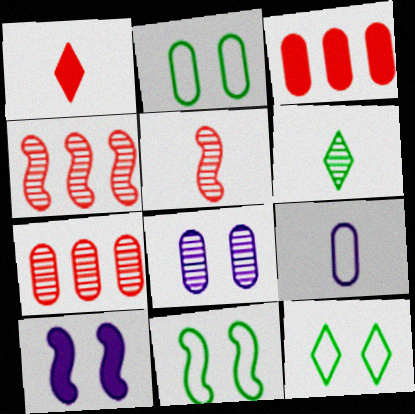[[2, 11, 12], 
[4, 6, 8]]